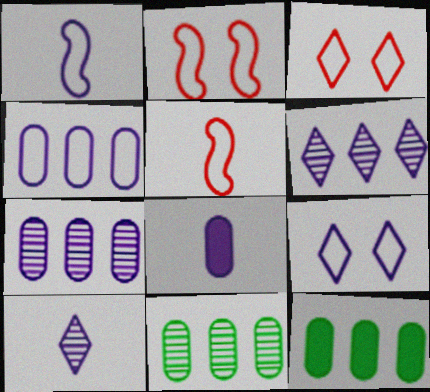[[1, 4, 9], 
[1, 8, 10], 
[2, 10, 12]]